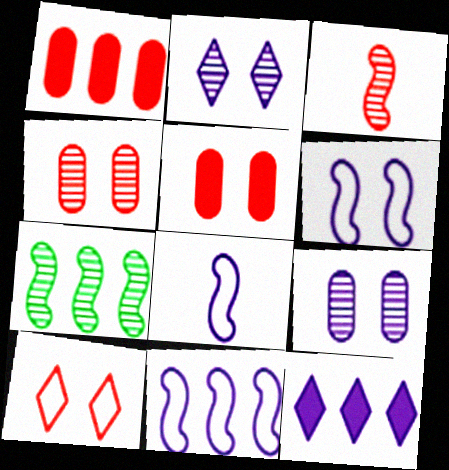[[1, 3, 10], 
[6, 8, 11], 
[8, 9, 12]]